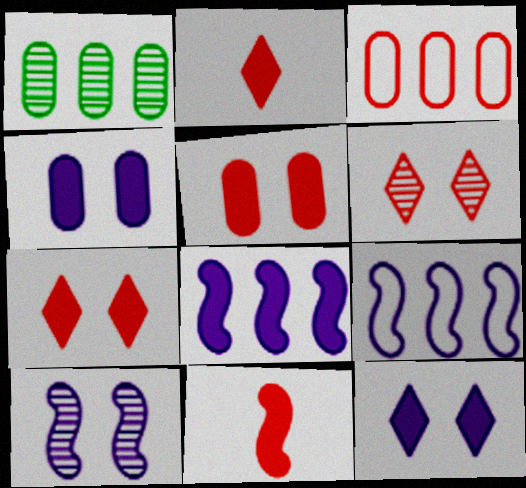[[3, 6, 11]]